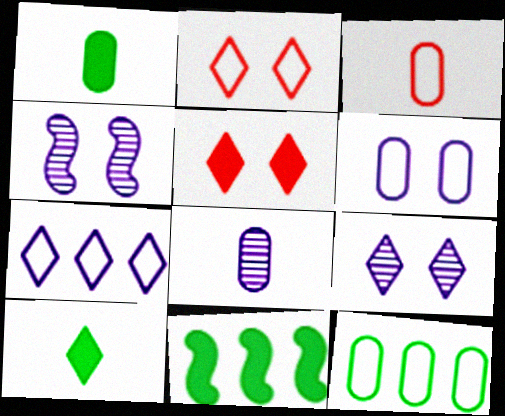[[1, 3, 8], 
[2, 8, 11], 
[3, 6, 12], 
[3, 9, 11]]